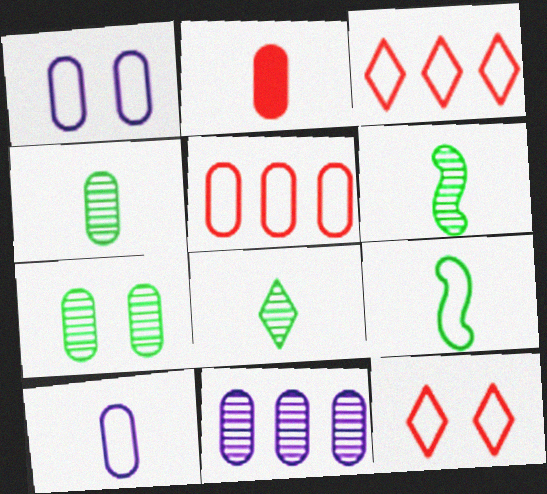[[1, 3, 9], 
[2, 4, 10], 
[4, 6, 8]]